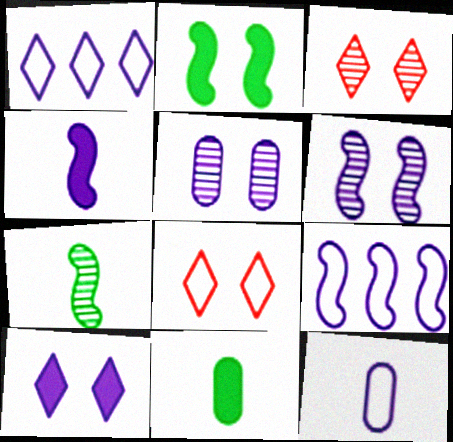[[1, 4, 5], 
[2, 5, 8], 
[3, 9, 11], 
[4, 6, 9]]